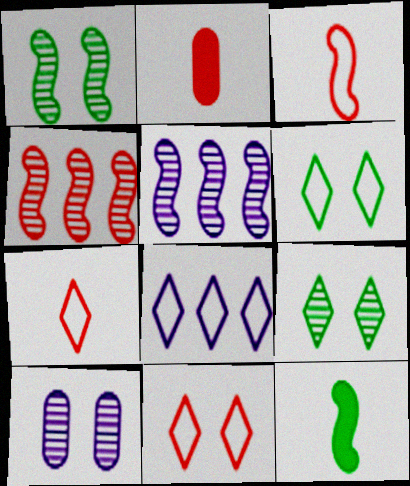[[1, 2, 8], 
[2, 4, 11], 
[2, 5, 6], 
[6, 7, 8]]